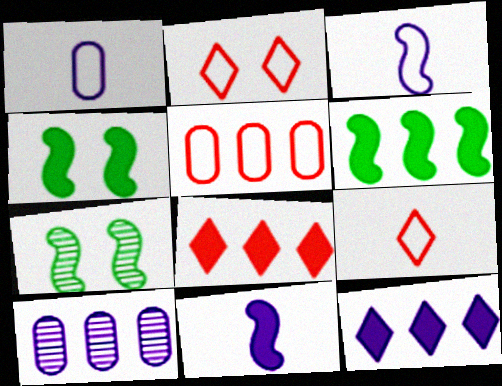[[1, 7, 8], 
[4, 9, 10]]